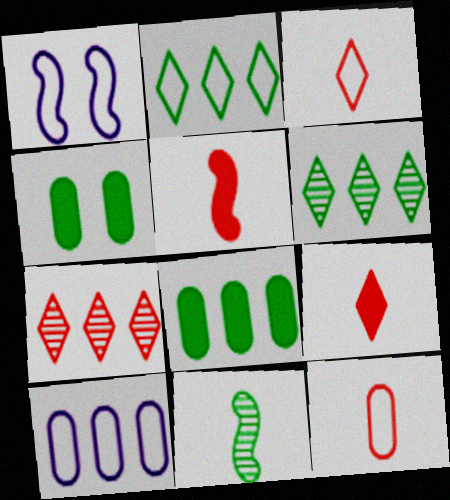[[1, 2, 12], 
[2, 4, 11]]